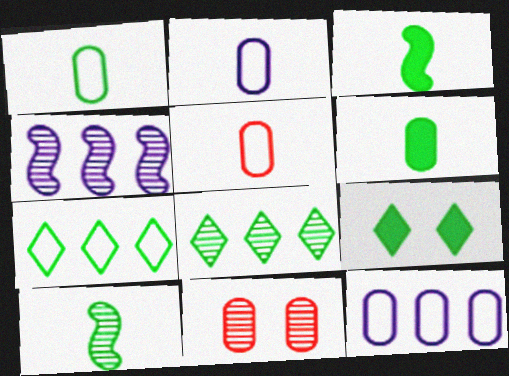[[1, 2, 5], 
[4, 5, 9], 
[6, 11, 12]]